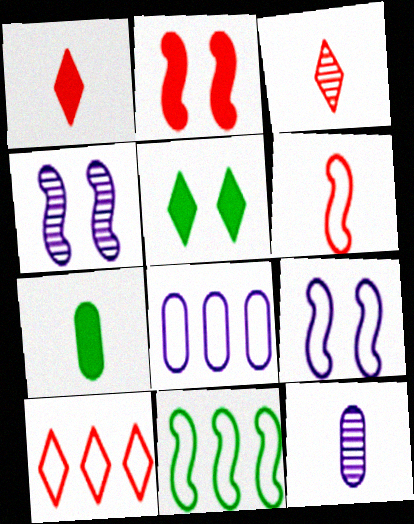[[4, 7, 10], 
[6, 9, 11], 
[8, 10, 11]]